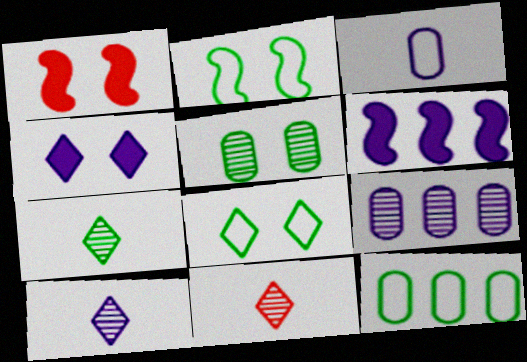[[1, 10, 12], 
[7, 10, 11]]